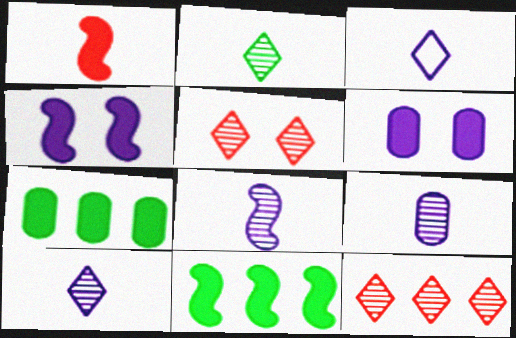[[1, 4, 11], 
[8, 9, 10]]